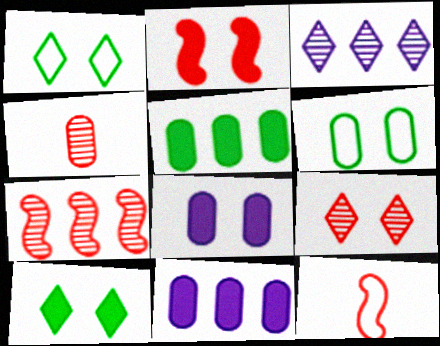[[2, 7, 12], 
[2, 8, 10], 
[4, 6, 11], 
[4, 7, 9]]